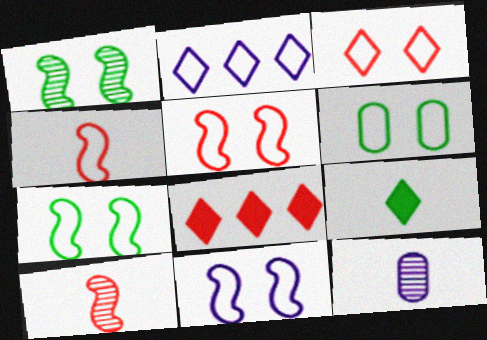[[2, 4, 6], 
[3, 6, 11], 
[4, 9, 12], 
[5, 7, 11], 
[7, 8, 12]]